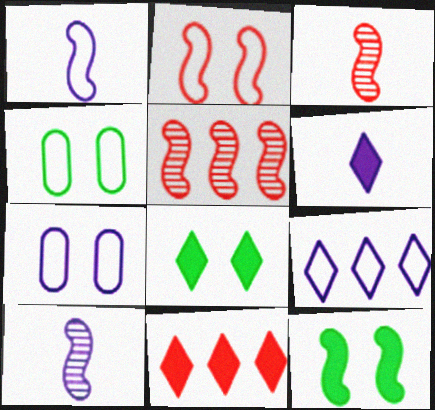[[1, 5, 12], 
[1, 7, 9], 
[4, 5, 6], 
[4, 10, 11], 
[6, 8, 11]]